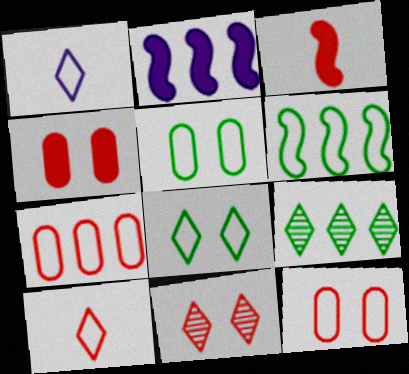[[1, 6, 12], 
[2, 7, 9], 
[3, 7, 11]]